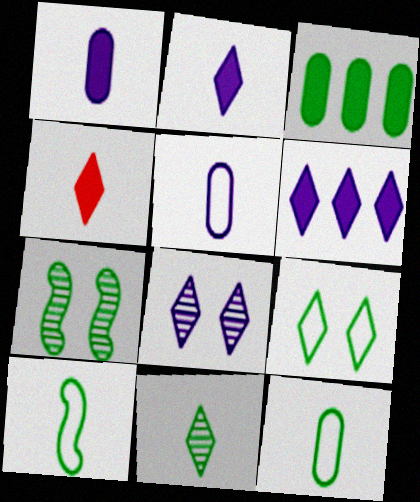[]